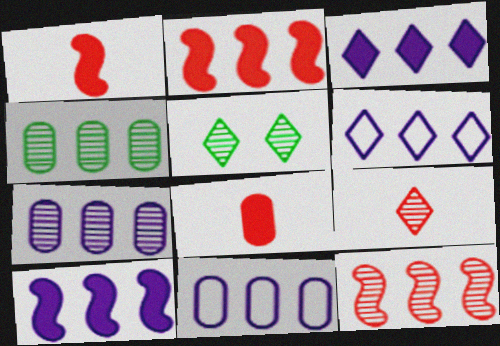[[1, 5, 11], 
[2, 4, 6], 
[6, 7, 10]]